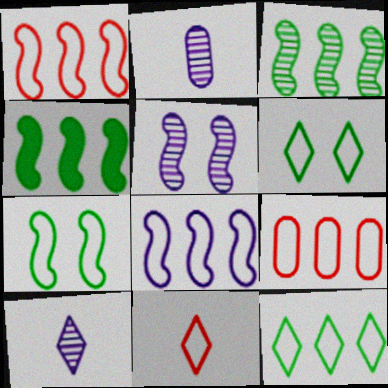[[8, 9, 12]]